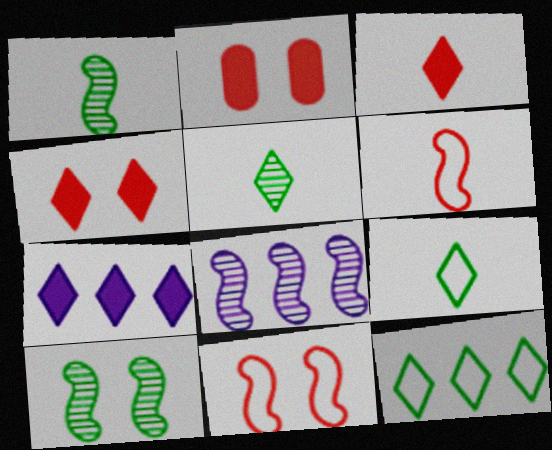[[2, 8, 9]]